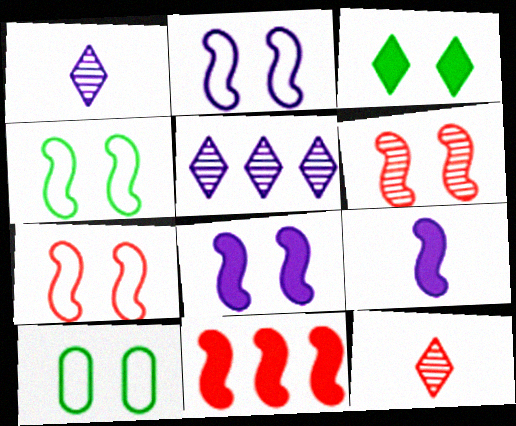[[1, 10, 11], 
[2, 4, 7], 
[4, 6, 8]]